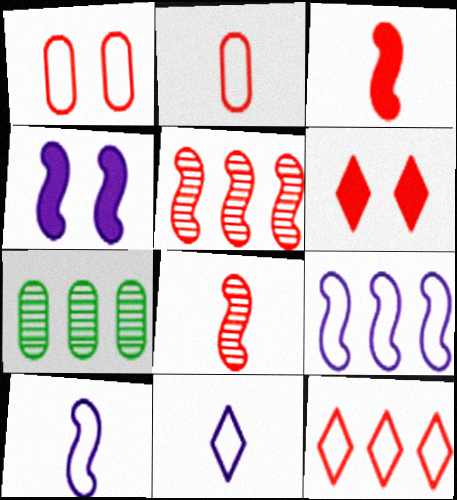[[2, 5, 6], 
[6, 7, 10]]